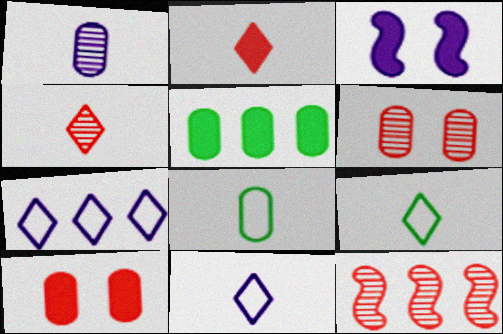[[1, 3, 7], 
[2, 3, 5], 
[4, 6, 12], 
[5, 7, 12]]